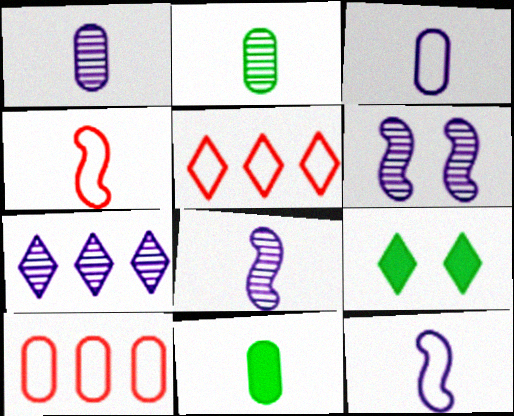[[1, 6, 7], 
[5, 6, 11], 
[8, 9, 10]]